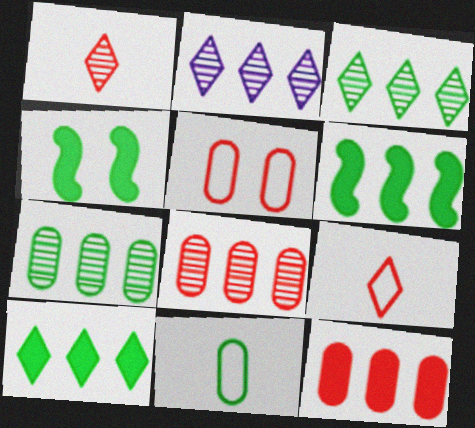[[3, 4, 11]]